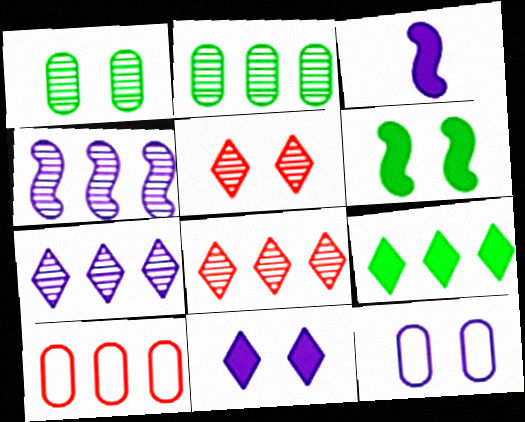[[2, 4, 8], 
[3, 7, 12], 
[4, 9, 10], 
[5, 6, 12]]